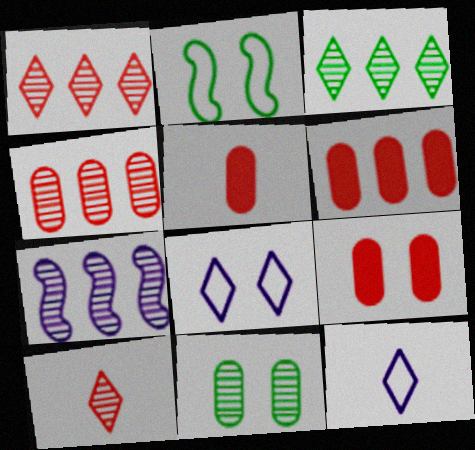[[3, 4, 7], 
[5, 6, 9], 
[7, 10, 11]]